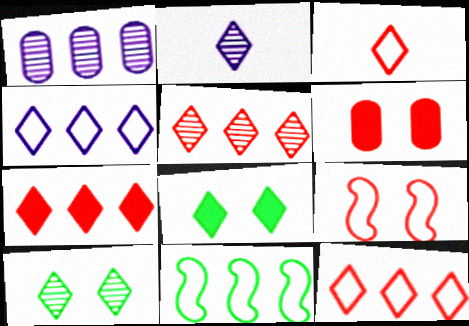[[1, 7, 11], 
[2, 5, 10], 
[2, 6, 11], 
[2, 8, 12], 
[5, 7, 12]]